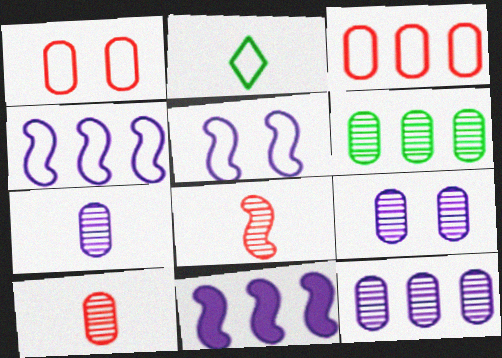[[1, 2, 4], 
[2, 3, 5], 
[6, 9, 10], 
[7, 9, 12]]